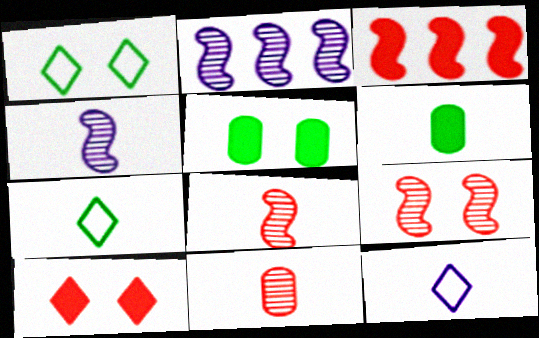[[6, 8, 12]]